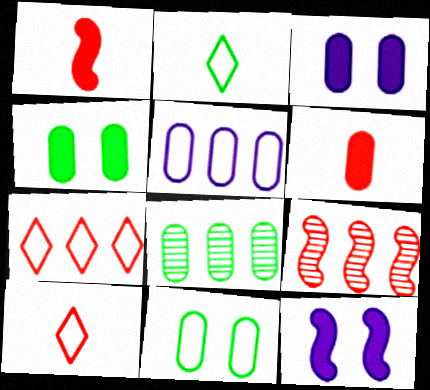[[2, 3, 9], 
[8, 10, 12]]